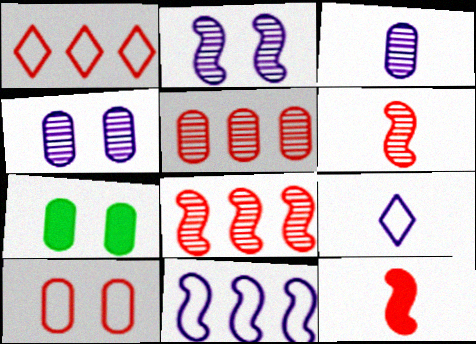[[4, 7, 10], 
[7, 8, 9]]